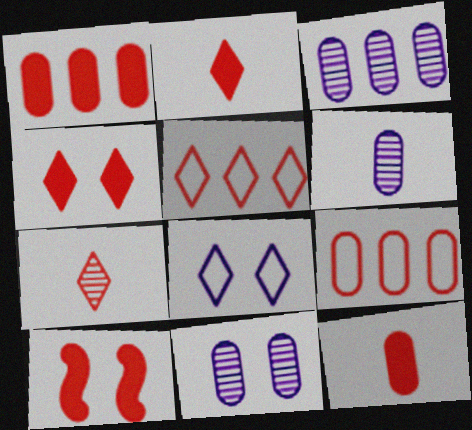[[1, 2, 10], 
[3, 6, 11], 
[4, 5, 7], 
[7, 9, 10]]